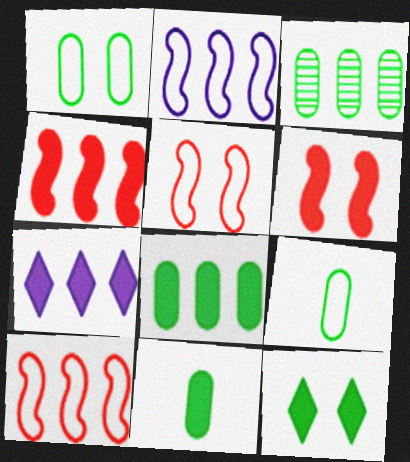[[1, 3, 11], 
[3, 7, 10], 
[4, 7, 8], 
[6, 7, 11]]